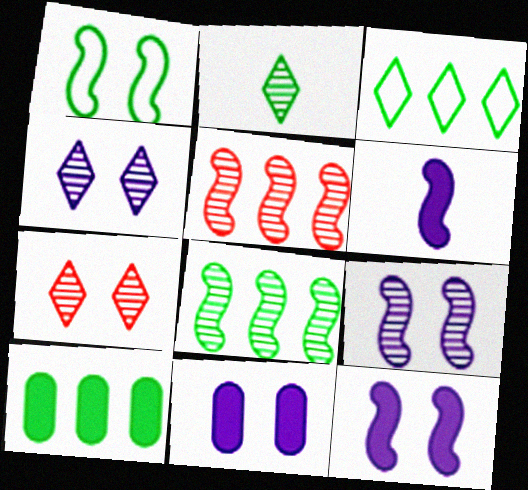[[1, 2, 10], 
[1, 5, 6], 
[1, 7, 11], 
[3, 8, 10]]